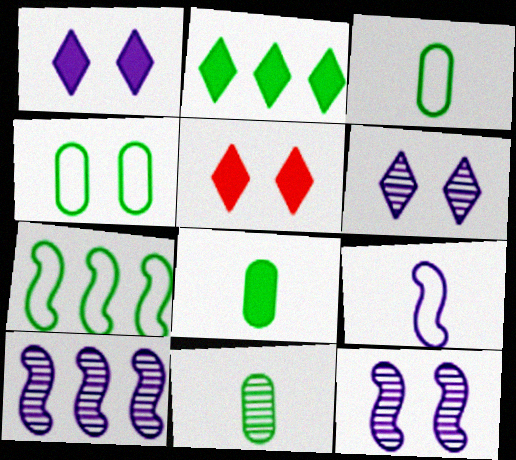[[3, 5, 10], 
[3, 8, 11], 
[4, 5, 12]]